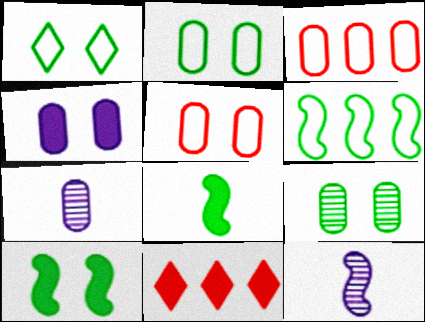[[1, 9, 10], 
[2, 11, 12], 
[4, 5, 9], 
[4, 8, 11]]